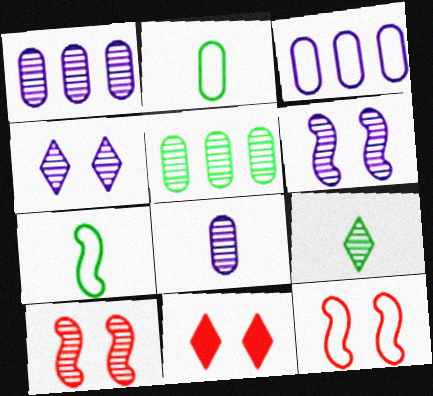[[1, 7, 11], 
[1, 9, 10]]